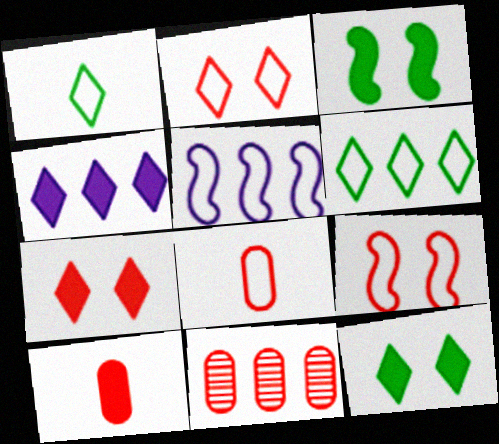[[3, 4, 10]]